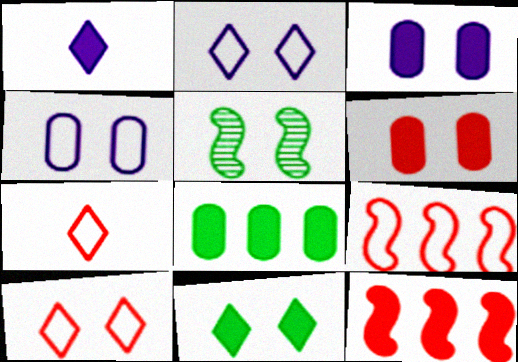[[2, 5, 6], 
[3, 5, 10]]